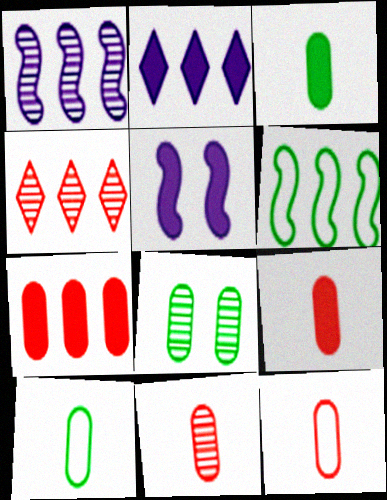[[4, 5, 10], 
[9, 11, 12]]